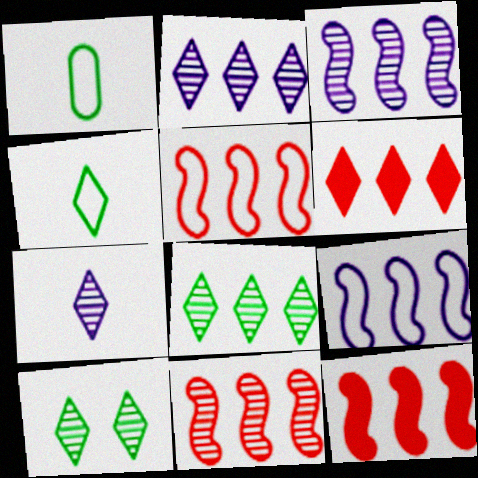[[5, 11, 12]]